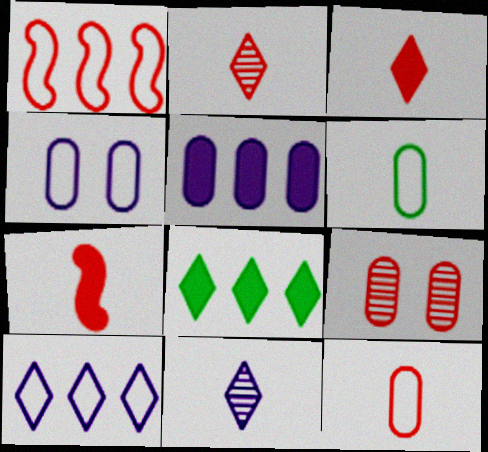[[1, 3, 9], 
[2, 7, 12], 
[5, 6, 9], 
[6, 7, 11]]